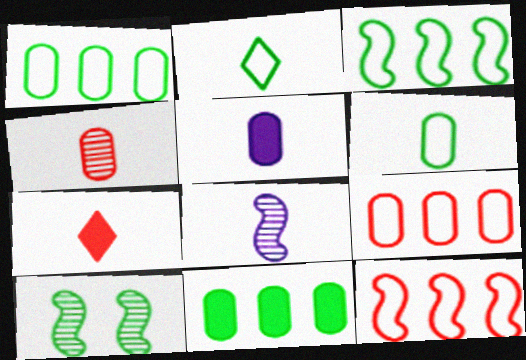[[2, 10, 11], 
[4, 5, 6], 
[6, 7, 8]]